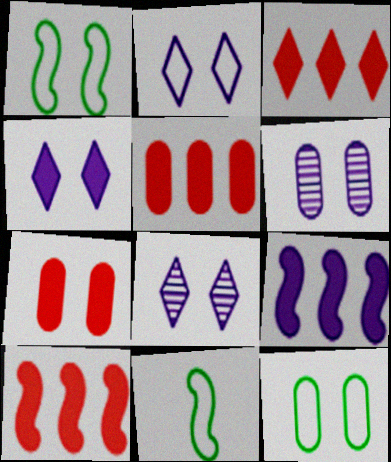[[1, 7, 8], 
[2, 4, 8], 
[3, 5, 10], 
[3, 6, 11], 
[5, 8, 11], 
[6, 7, 12]]